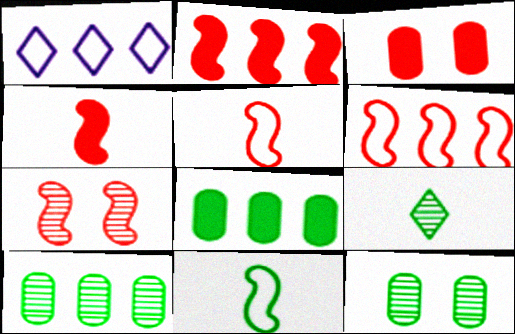[[1, 2, 10], 
[1, 4, 12], 
[2, 5, 7], 
[4, 6, 7]]